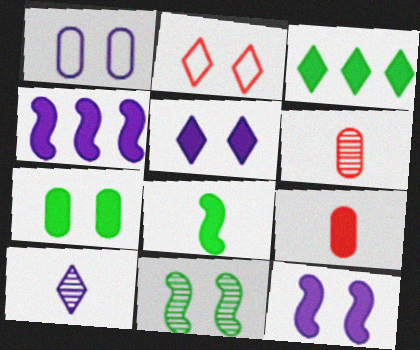[[1, 4, 10], 
[2, 3, 10], 
[3, 7, 8], 
[3, 9, 12]]